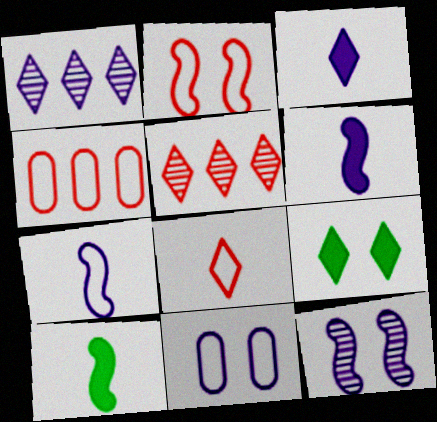[[1, 6, 11], 
[1, 8, 9], 
[2, 4, 8], 
[5, 10, 11]]